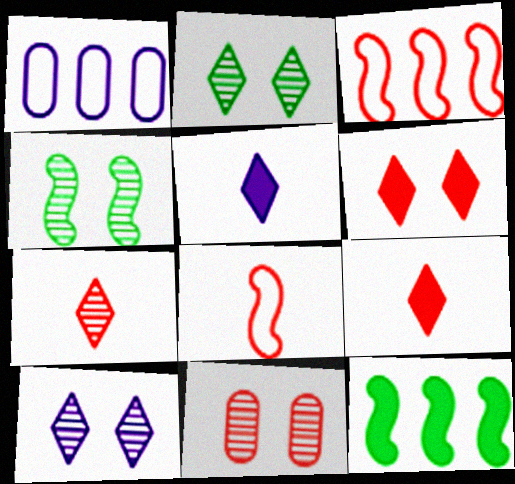[[1, 4, 9], 
[3, 9, 11], 
[4, 10, 11]]